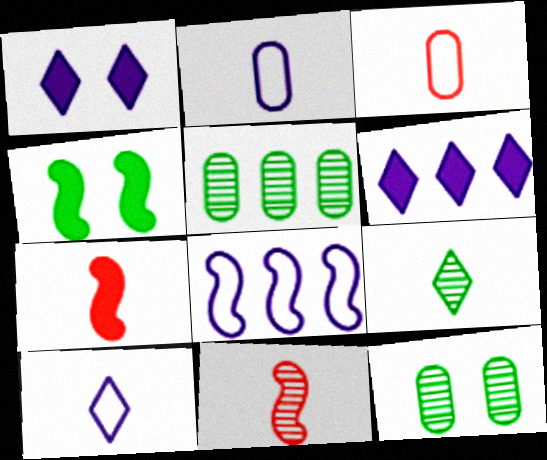[[2, 7, 9], 
[4, 8, 11]]